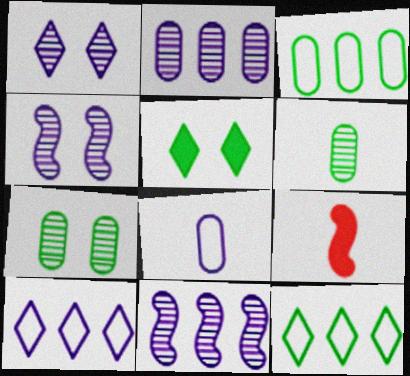[[1, 3, 9], 
[7, 9, 10]]